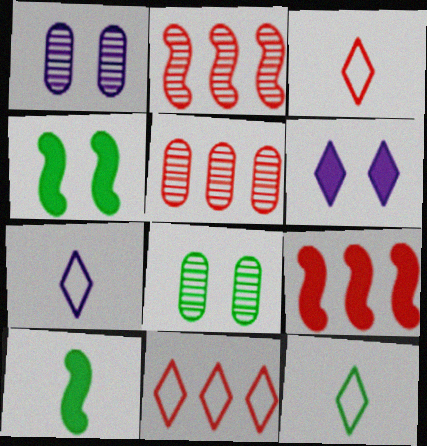[[1, 9, 12], 
[1, 10, 11], 
[3, 7, 12], 
[4, 5, 7], 
[5, 9, 11], 
[7, 8, 9]]